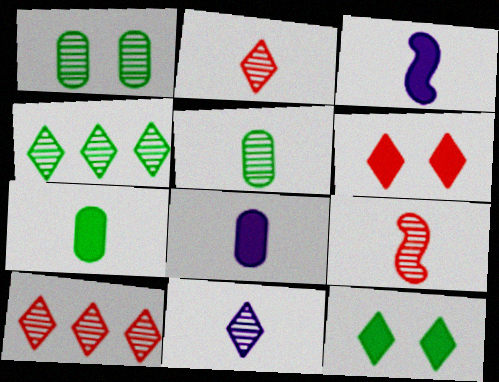[[5, 9, 11]]